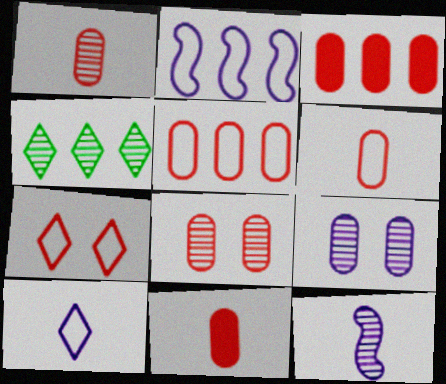[[1, 6, 11], 
[2, 3, 4], 
[3, 6, 8], 
[4, 8, 12], 
[5, 8, 11]]